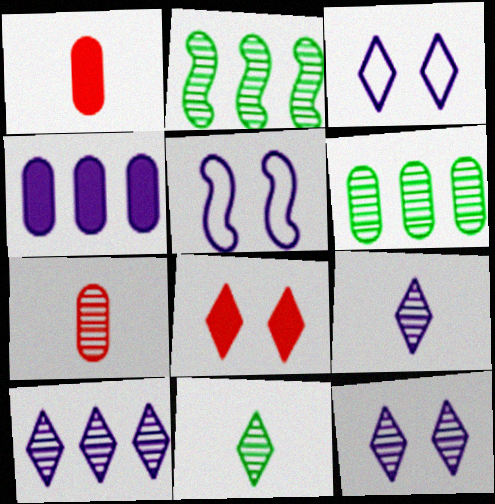[[1, 2, 3], 
[2, 7, 12], 
[4, 5, 9], 
[9, 10, 12]]